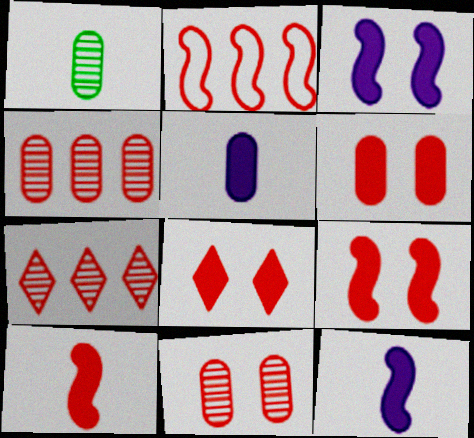[[6, 8, 9]]